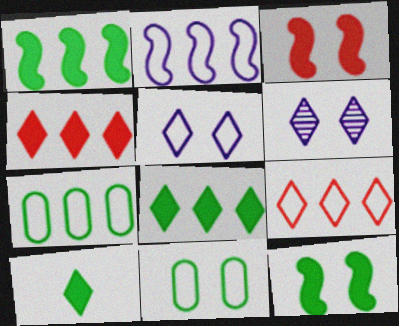[[2, 7, 9], 
[3, 6, 11], 
[6, 9, 10]]